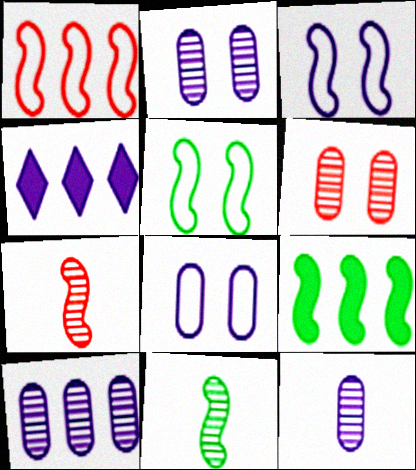[[2, 10, 12], 
[3, 4, 12], 
[3, 7, 9], 
[5, 9, 11]]